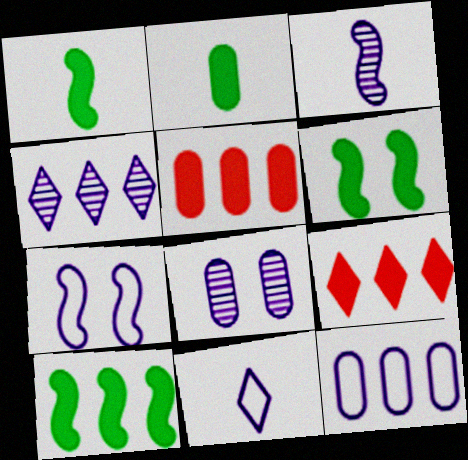[[1, 6, 10], 
[3, 4, 8], 
[7, 11, 12]]